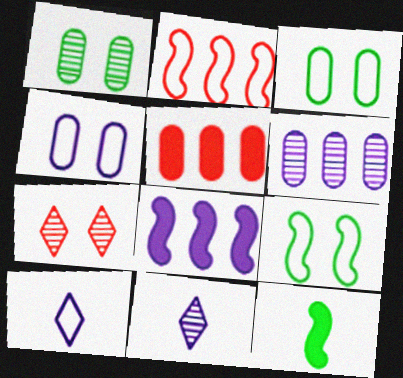[[2, 3, 10], 
[4, 8, 11], 
[5, 9, 11]]